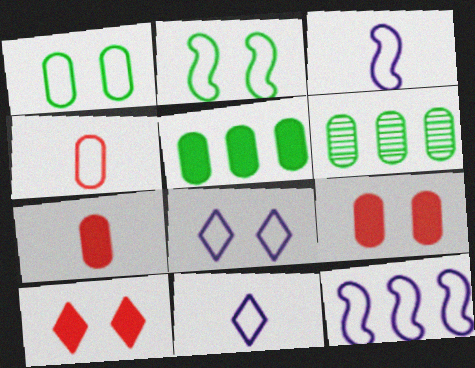[[3, 6, 10]]